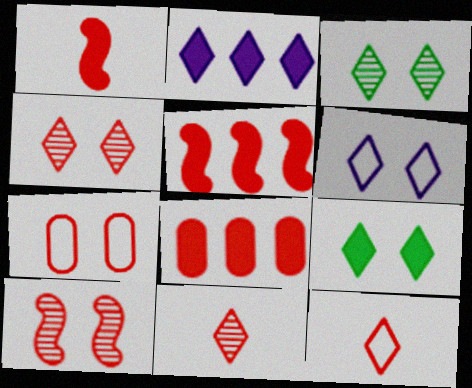[[2, 3, 12], 
[4, 6, 9], 
[5, 7, 11], 
[8, 10, 12]]